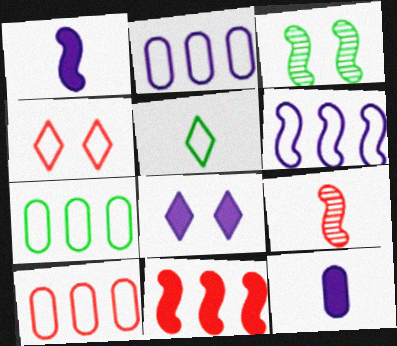[[2, 7, 10], 
[5, 9, 12], 
[7, 8, 9]]